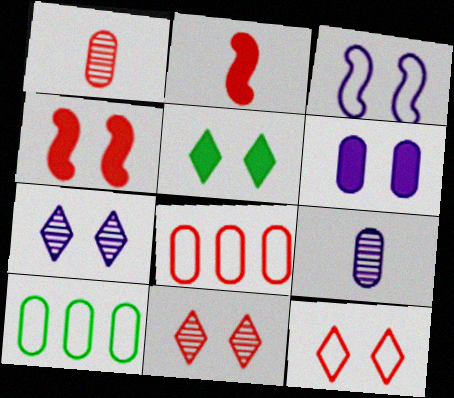[[1, 6, 10], 
[2, 7, 10], 
[2, 8, 11], 
[3, 6, 7], 
[4, 5, 6], 
[5, 7, 12]]